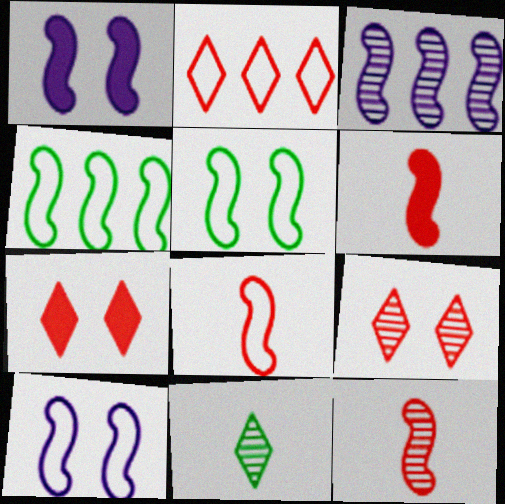[[1, 4, 12], 
[3, 5, 6], 
[4, 8, 10], 
[6, 8, 12]]